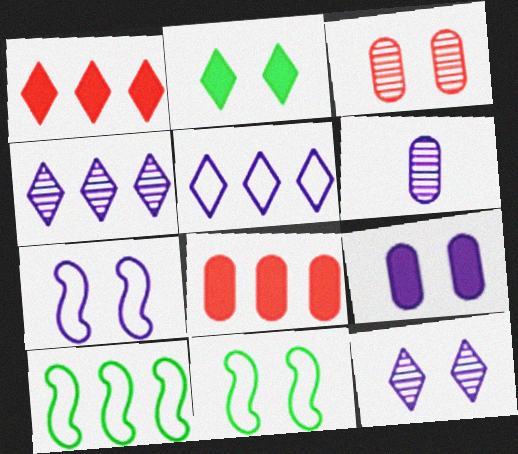[[1, 6, 11], 
[2, 3, 7], 
[4, 8, 10], 
[7, 9, 12]]